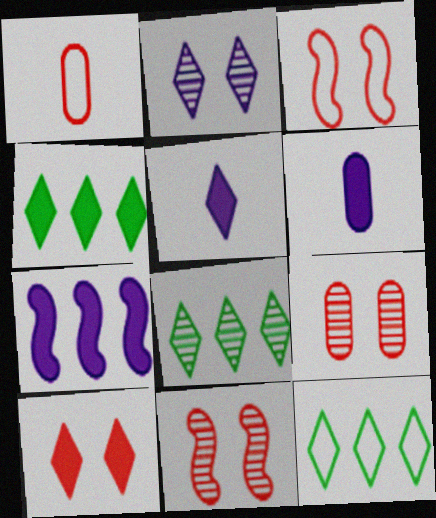[[3, 6, 8], 
[3, 9, 10], 
[4, 5, 10], 
[4, 8, 12], 
[6, 11, 12]]